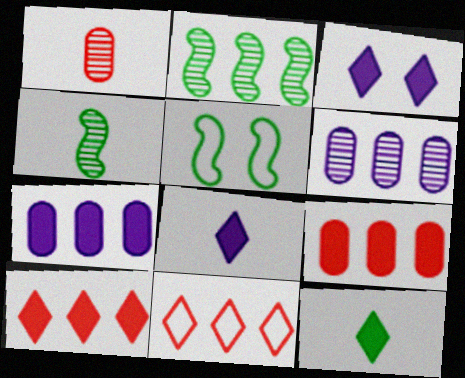[[2, 7, 11], 
[3, 10, 12]]